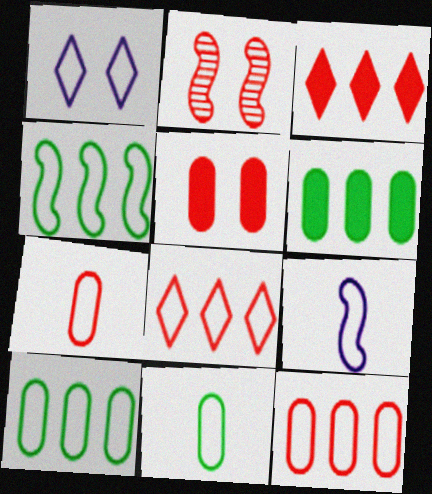[[1, 4, 7], 
[2, 3, 7]]